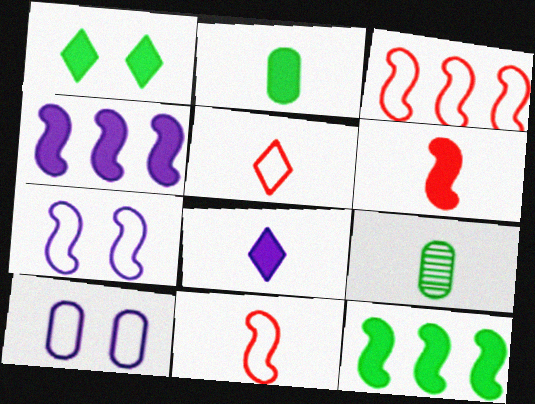[[1, 2, 12], 
[2, 6, 8], 
[8, 9, 11]]